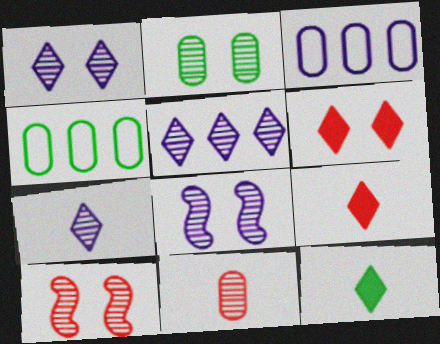[[1, 2, 10], 
[1, 5, 7], 
[3, 10, 12], 
[4, 8, 9]]